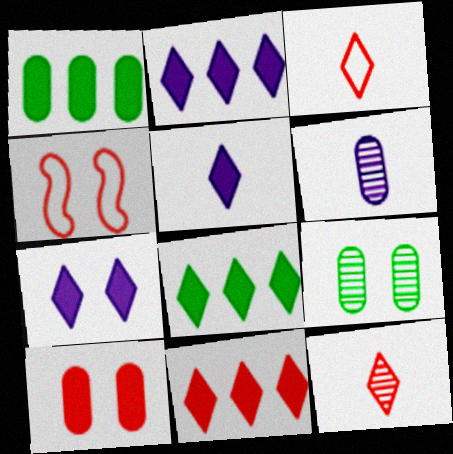[[2, 5, 7], 
[2, 8, 11], 
[4, 6, 8], 
[4, 7, 9]]